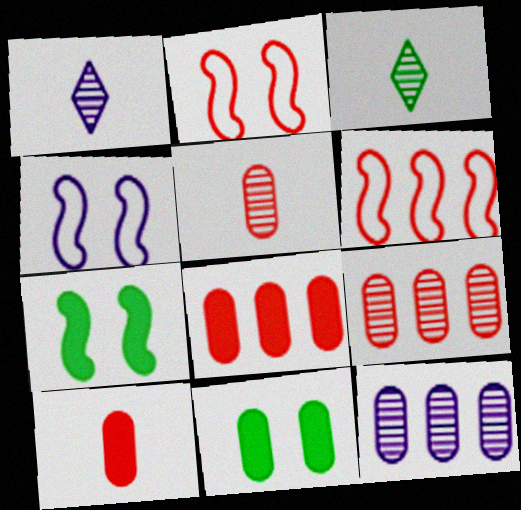[[1, 6, 11], 
[3, 4, 8]]